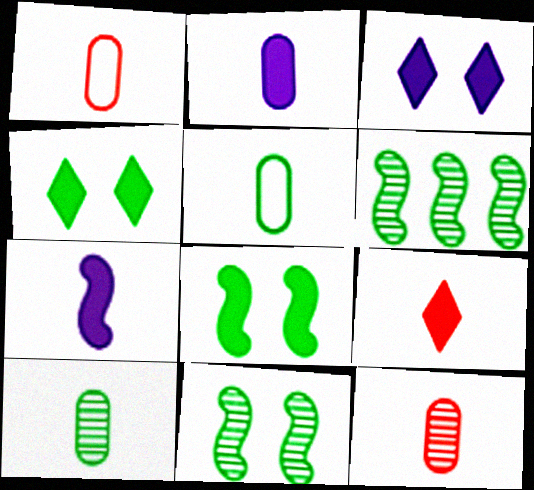[[1, 2, 10], 
[1, 3, 6], 
[2, 5, 12], 
[4, 5, 6]]